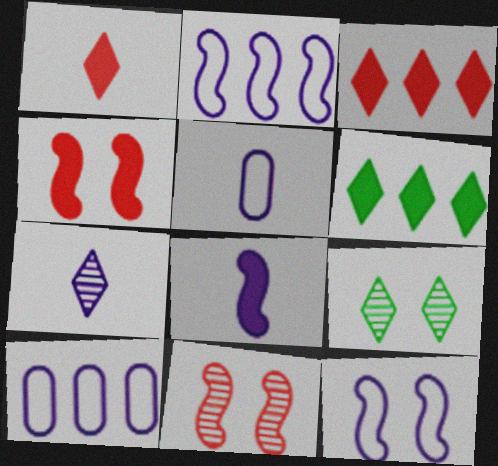[[5, 6, 11], 
[5, 7, 8]]